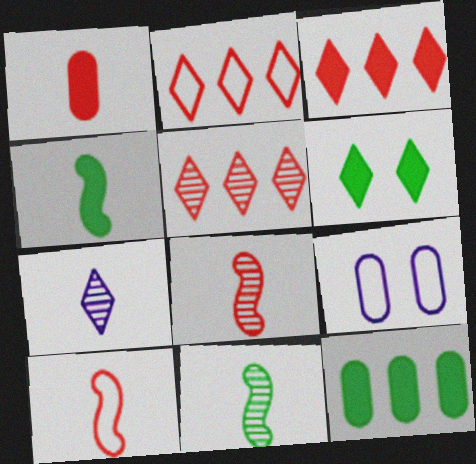[[2, 3, 5], 
[2, 6, 7], 
[3, 9, 11], 
[4, 5, 9], 
[4, 6, 12]]